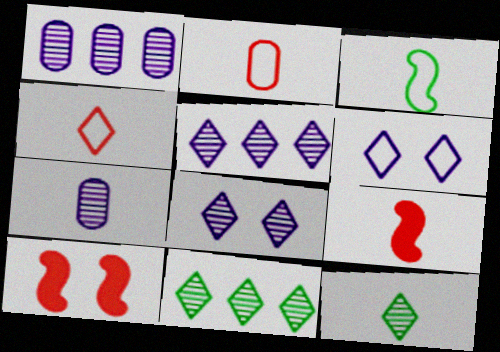[]